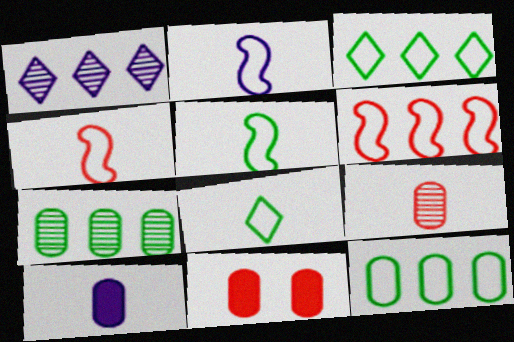[[1, 5, 11], 
[2, 4, 5]]